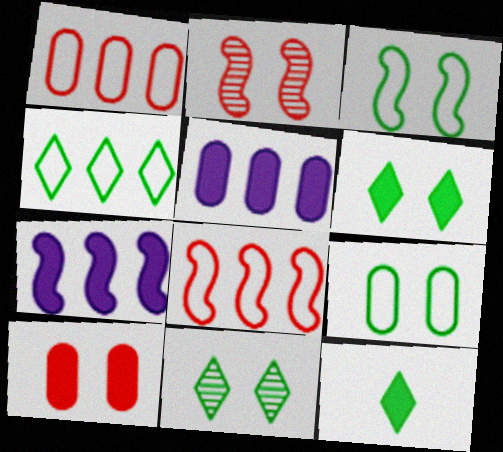[[4, 11, 12], 
[7, 10, 12]]